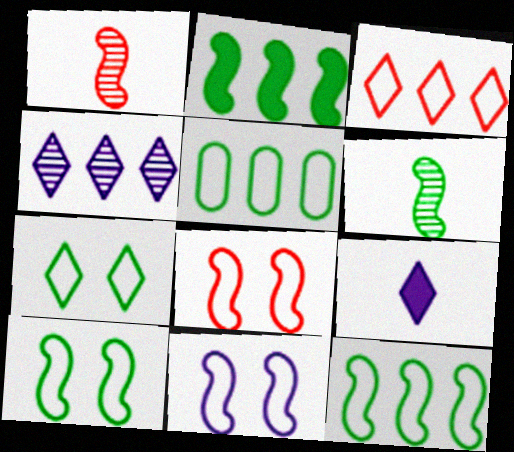[[1, 2, 11], 
[2, 6, 10], 
[8, 10, 11]]